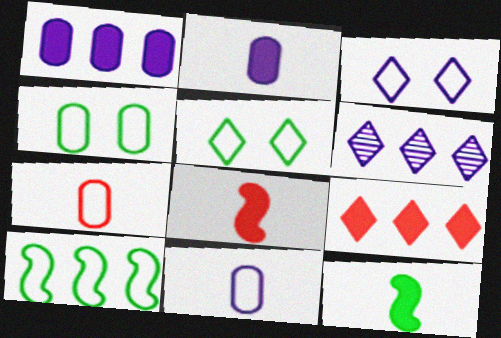[[3, 7, 10], 
[4, 6, 8]]